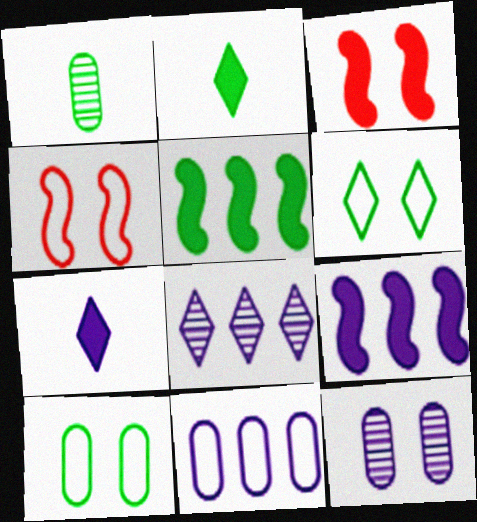[[1, 5, 6], 
[3, 6, 12], 
[8, 9, 11]]